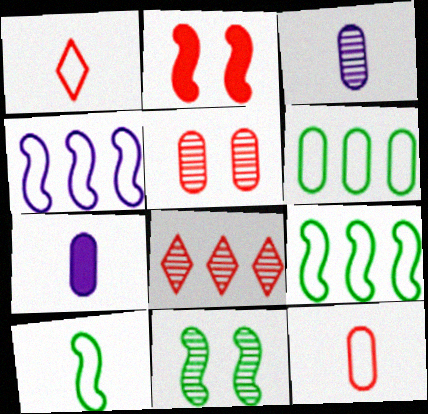[[2, 8, 12], 
[3, 8, 11], 
[5, 6, 7]]